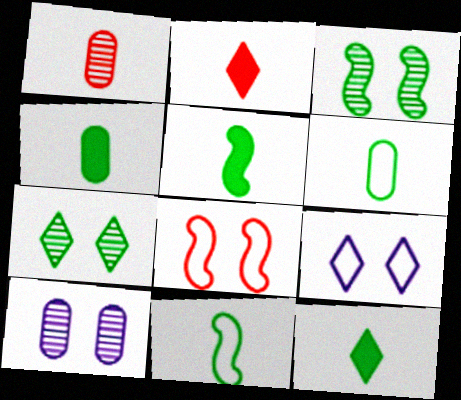[[4, 5, 12]]